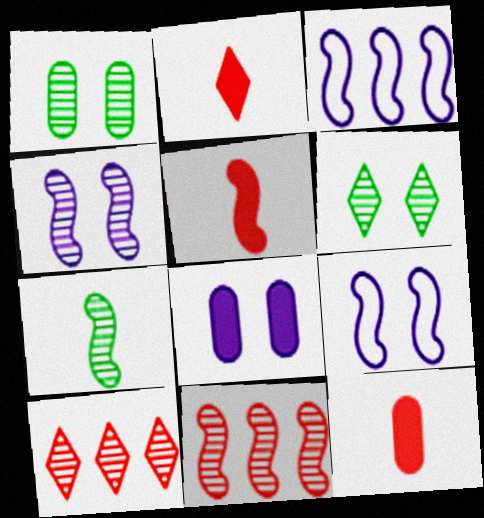[[1, 2, 3], 
[2, 5, 12], 
[3, 6, 12], 
[4, 7, 11]]